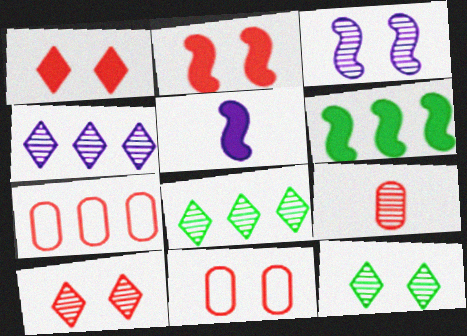[[2, 5, 6], 
[2, 10, 11], 
[3, 8, 9], 
[4, 6, 7], 
[5, 7, 12], 
[5, 8, 11]]